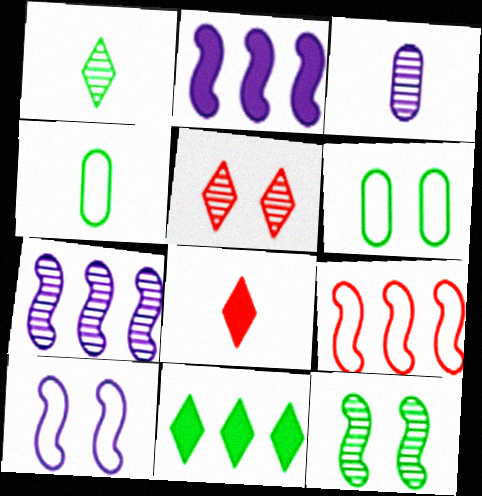[[2, 4, 5], 
[4, 11, 12], 
[6, 7, 8]]